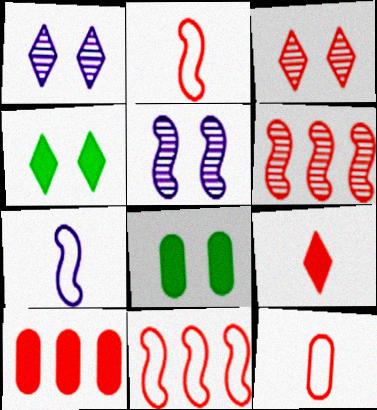[[2, 3, 10]]